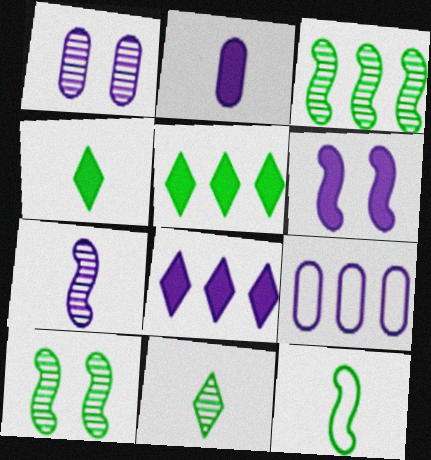[[1, 2, 9], 
[2, 6, 8]]